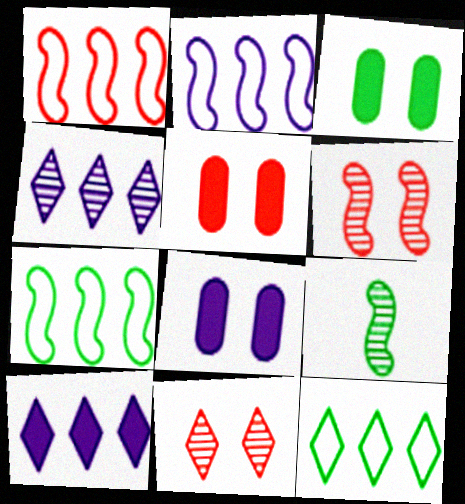[[1, 2, 7], 
[3, 5, 8], 
[3, 9, 12]]